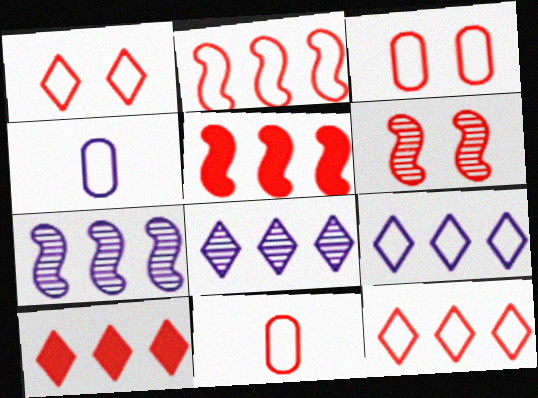[[1, 2, 11], 
[6, 10, 11]]